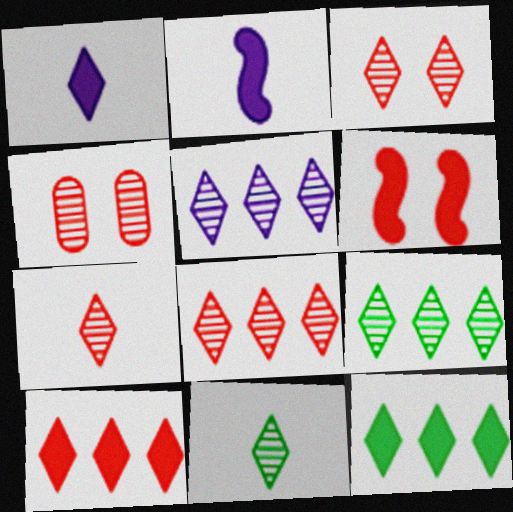[[3, 5, 11], 
[3, 7, 8], 
[5, 8, 9]]